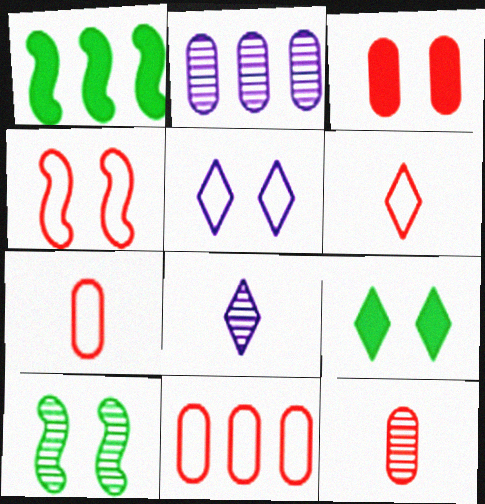[[1, 5, 12], 
[3, 5, 10], 
[3, 11, 12], 
[4, 6, 11]]